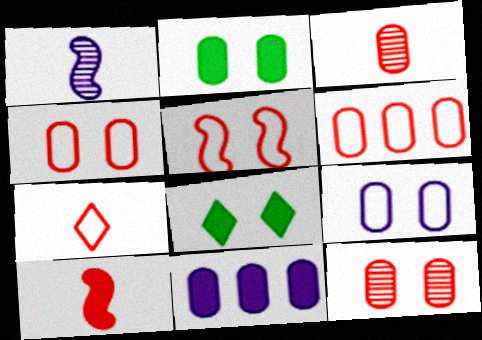[[1, 6, 8], 
[2, 9, 12], 
[3, 7, 10], 
[5, 6, 7], 
[8, 10, 11]]